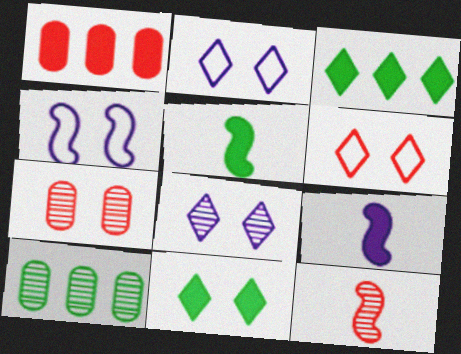[[1, 6, 12], 
[1, 9, 11], 
[4, 7, 11], 
[6, 8, 11], 
[6, 9, 10], 
[8, 10, 12]]